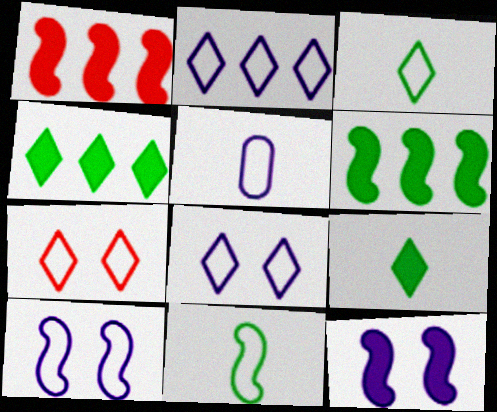[[2, 3, 7], 
[2, 5, 10]]